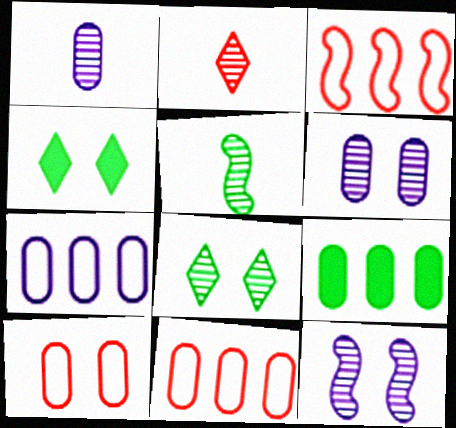[[1, 2, 5], 
[1, 3, 4], 
[1, 9, 10], 
[4, 10, 12]]